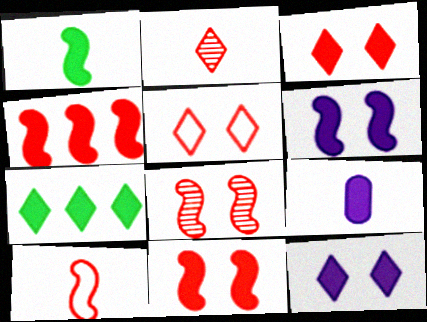[[1, 4, 6], 
[4, 8, 10], 
[7, 9, 11]]